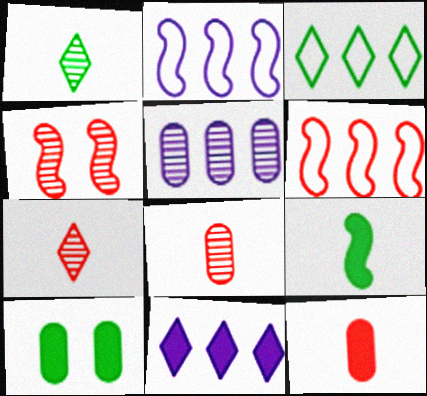[[1, 4, 5], 
[2, 4, 9], 
[2, 5, 11], 
[2, 7, 10]]